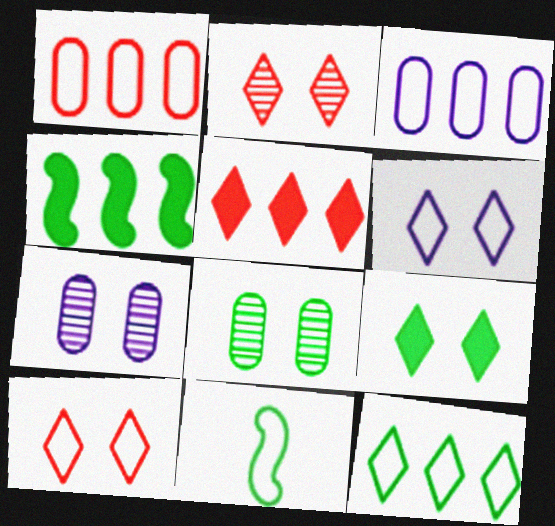[[1, 6, 11], 
[2, 6, 9], 
[3, 10, 11], 
[5, 7, 11]]